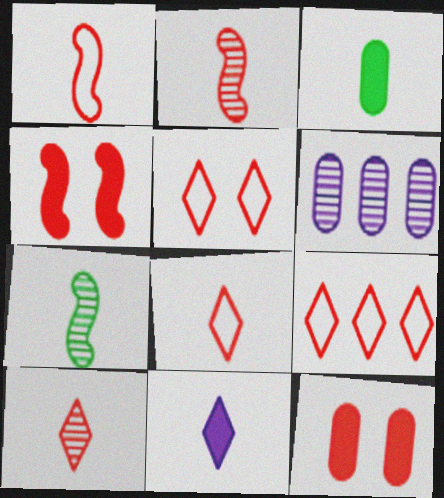[[2, 9, 12], 
[5, 8, 9]]